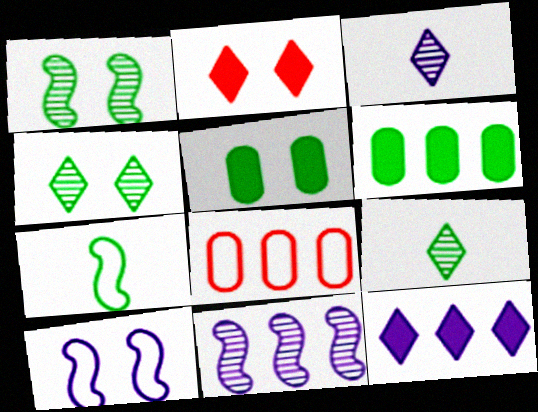[[4, 6, 7]]